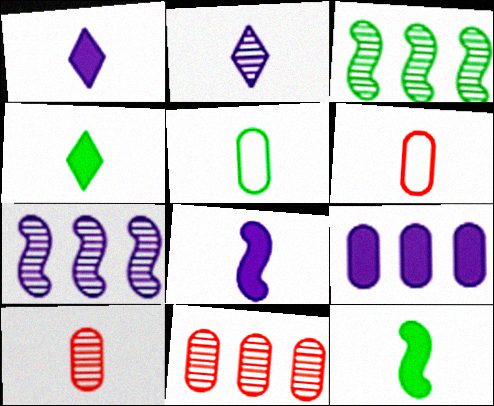[[2, 6, 12]]